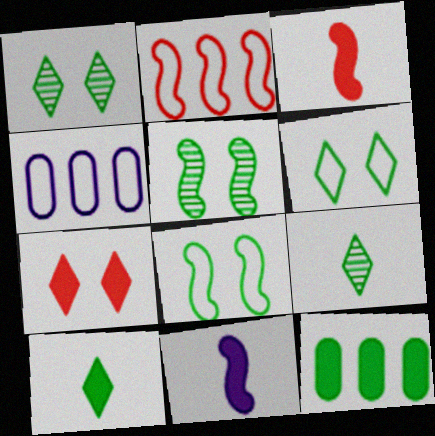[[1, 3, 4], 
[2, 5, 11], 
[7, 11, 12], 
[8, 9, 12]]